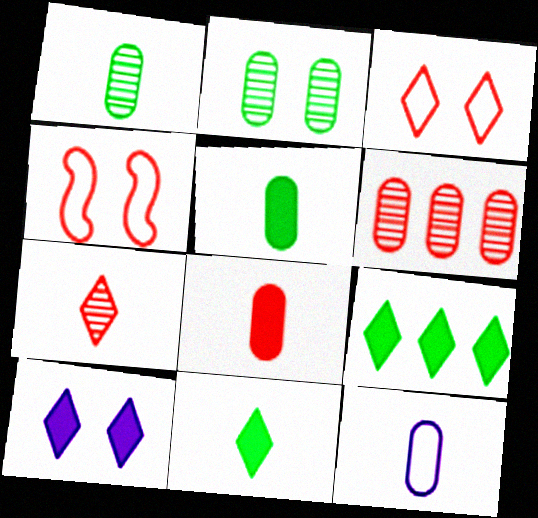[[1, 8, 12], 
[2, 4, 10]]